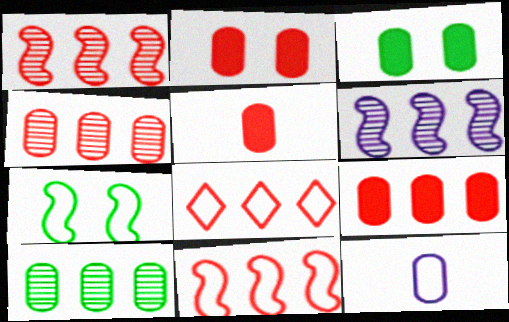[[1, 8, 9], 
[2, 5, 9], 
[2, 10, 12], 
[3, 4, 12], 
[7, 8, 12]]